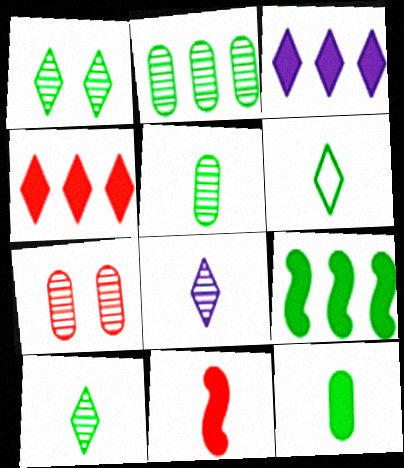[]